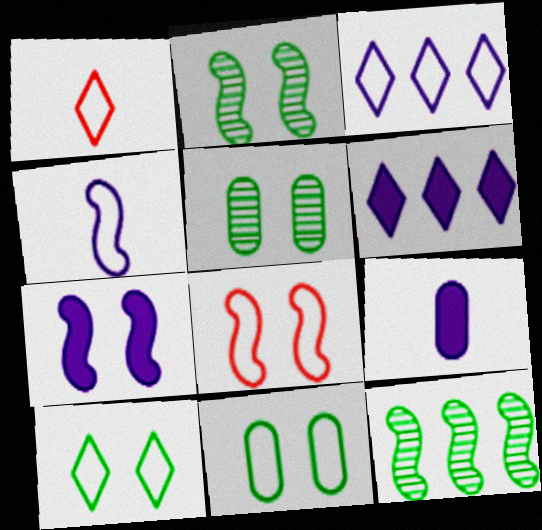[[1, 3, 10], 
[2, 7, 8], 
[6, 7, 9]]